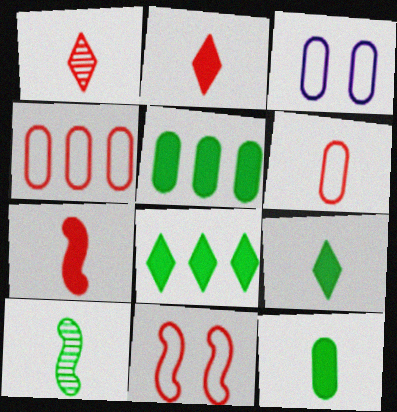[[1, 6, 7]]